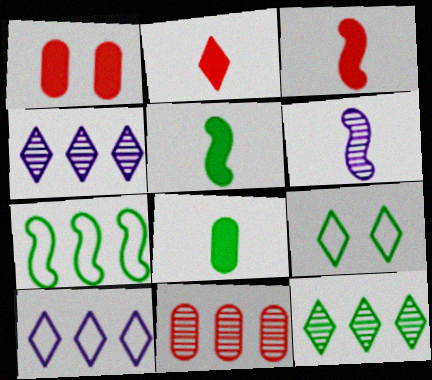[[2, 4, 9]]